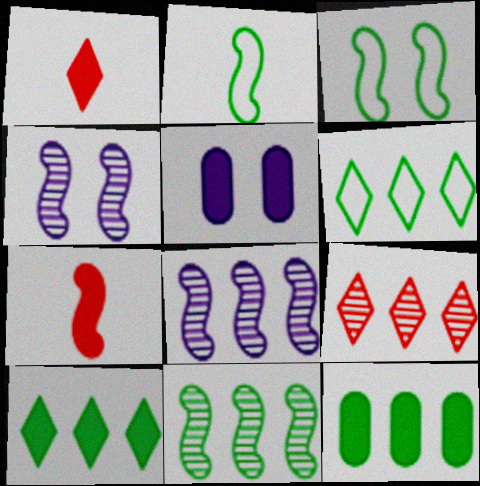[[2, 5, 9], 
[3, 7, 8], 
[5, 7, 10], 
[6, 11, 12]]